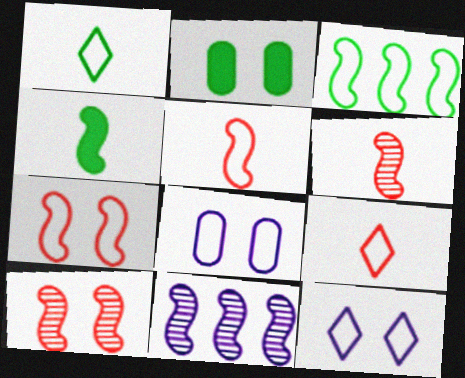[[2, 9, 11], 
[2, 10, 12], 
[3, 8, 9], 
[4, 7, 11]]